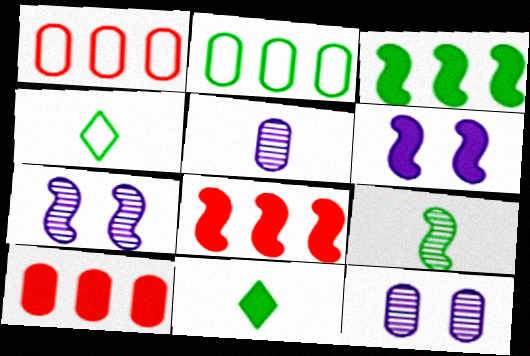[[1, 7, 11], 
[4, 7, 10], 
[4, 8, 12], 
[6, 10, 11]]